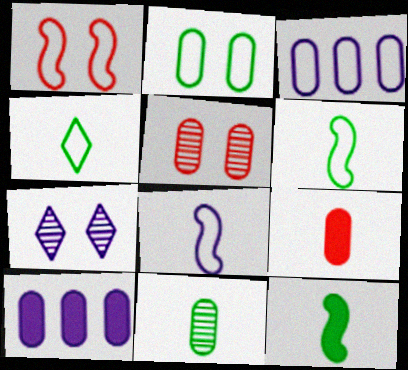[[1, 3, 4], 
[4, 11, 12], 
[7, 8, 10]]